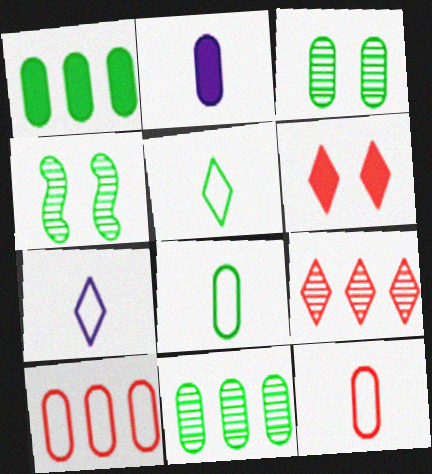[[1, 3, 8], 
[1, 4, 5], 
[2, 3, 10]]